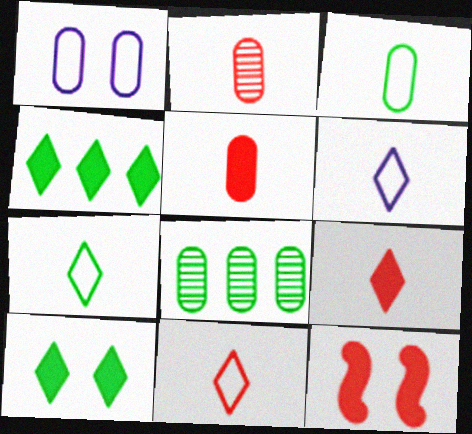[[1, 5, 8], 
[6, 7, 11], 
[6, 8, 12]]